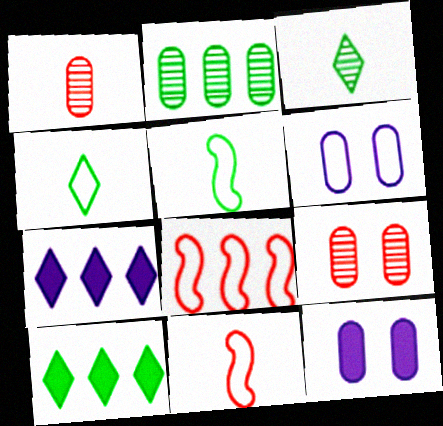[[2, 7, 8], 
[3, 8, 12], 
[4, 6, 8], 
[5, 7, 9]]